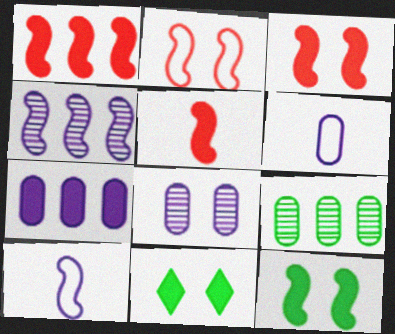[[1, 3, 5], 
[2, 8, 11], 
[5, 7, 11], 
[6, 7, 8]]